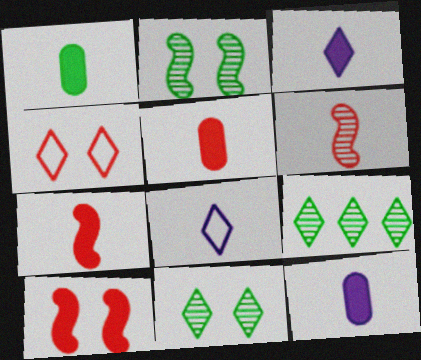[[1, 3, 7], 
[1, 5, 12], 
[1, 6, 8], 
[3, 4, 9]]